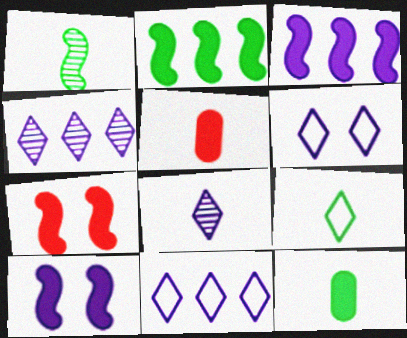[[1, 9, 12]]